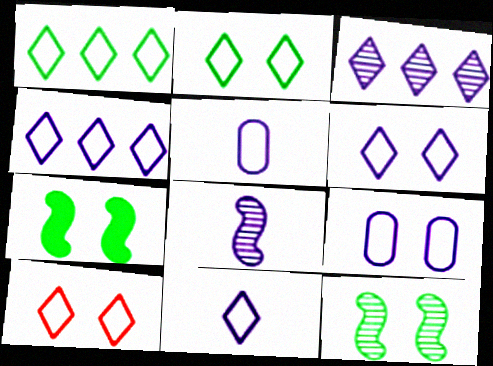[[1, 10, 11], 
[2, 6, 10], 
[4, 6, 11]]